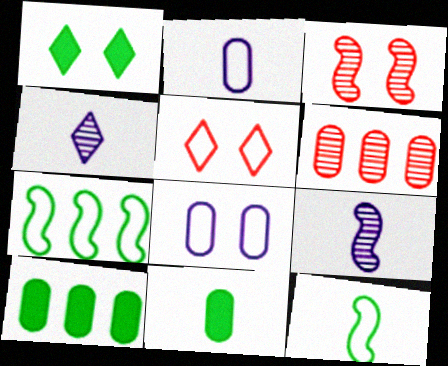[[1, 3, 8], 
[2, 5, 7], 
[5, 9, 10], 
[6, 8, 11]]